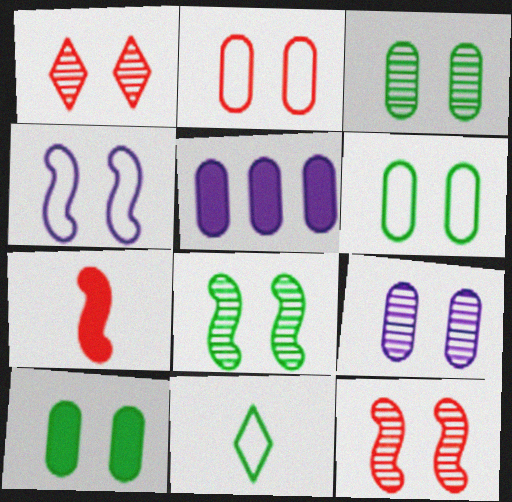[[1, 4, 10], 
[1, 8, 9], 
[2, 9, 10], 
[3, 6, 10], 
[5, 11, 12]]